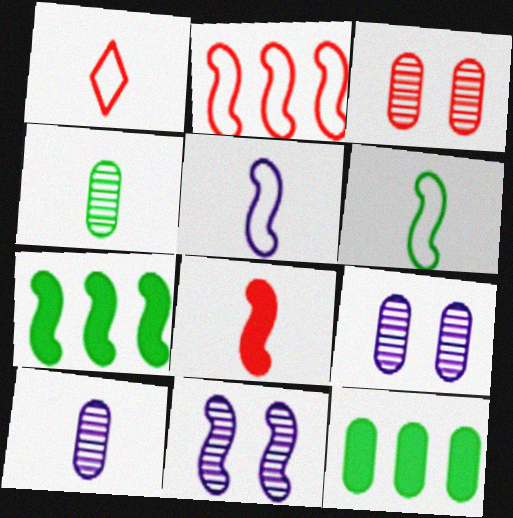[[1, 7, 9], 
[1, 11, 12]]